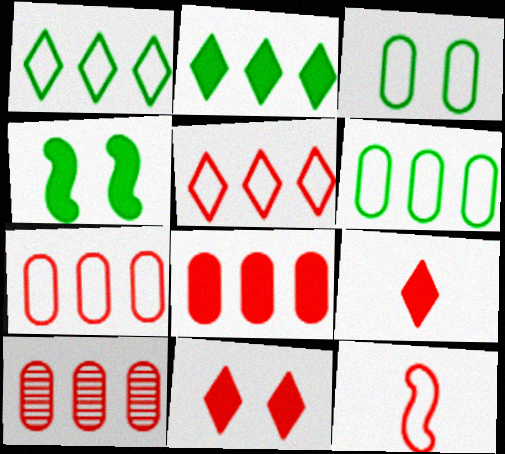[[7, 8, 10], 
[10, 11, 12]]